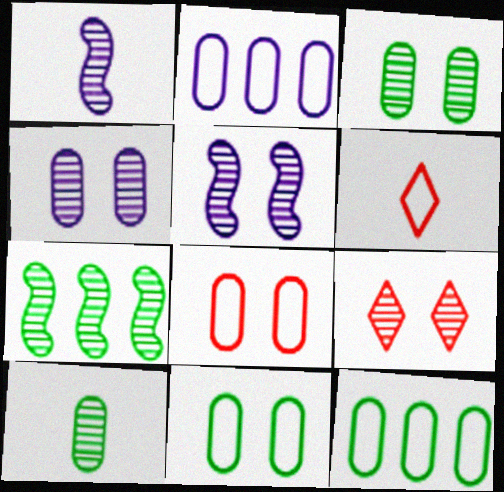[[3, 5, 9]]